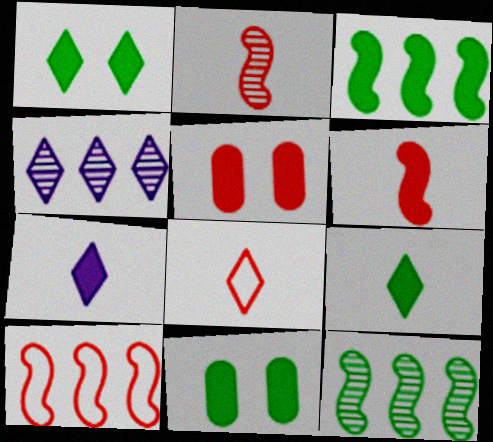[[1, 4, 8], 
[3, 5, 7], 
[3, 9, 11]]